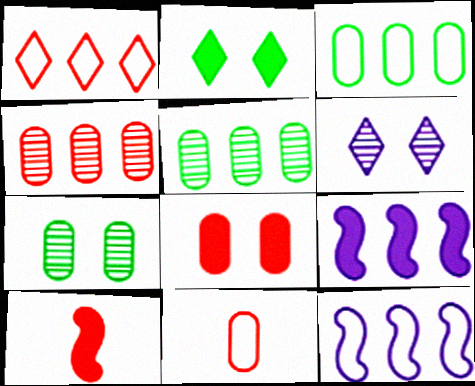[[1, 3, 12], 
[1, 5, 9], 
[3, 6, 10], 
[4, 8, 11]]